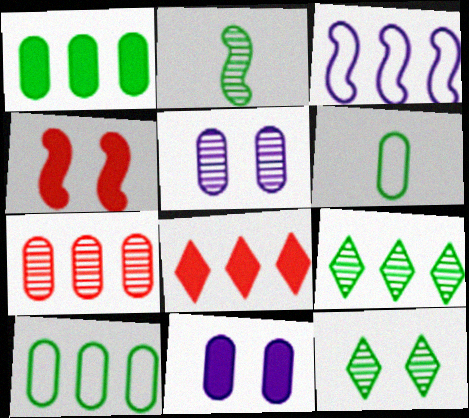[[2, 3, 4], 
[6, 7, 11]]